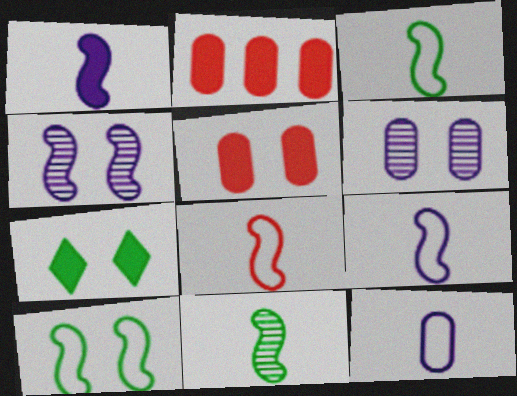[[1, 2, 7], 
[1, 8, 11], 
[3, 8, 9]]